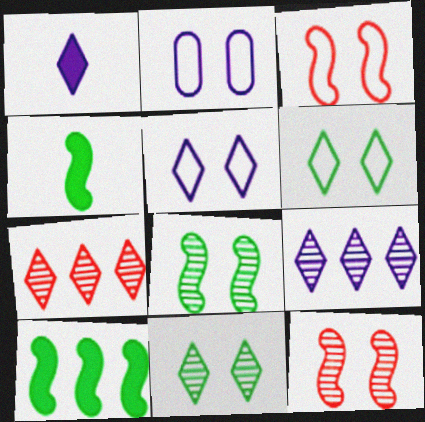[[1, 5, 9], 
[1, 6, 7], 
[2, 3, 6], 
[2, 4, 7]]